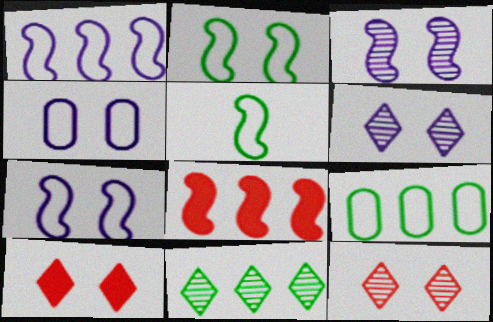[[3, 5, 8]]